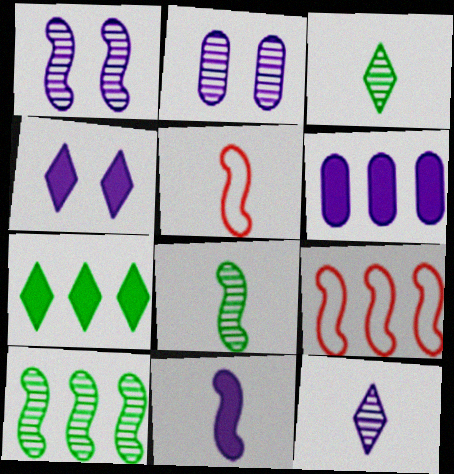[[2, 5, 7], 
[4, 6, 11], 
[5, 8, 11]]